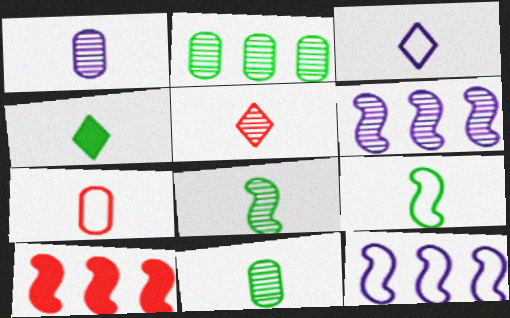[[1, 5, 8], 
[3, 4, 5], 
[3, 7, 9], 
[4, 9, 11]]